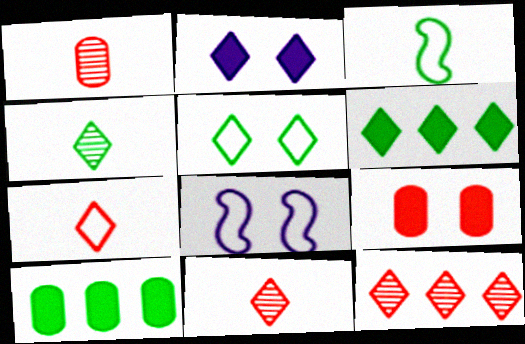[[1, 6, 8], 
[4, 5, 6], 
[8, 10, 11]]